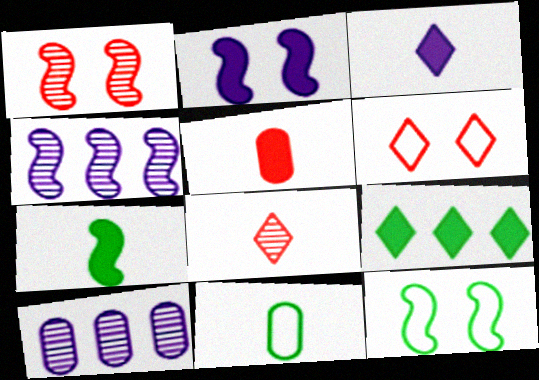[[1, 2, 12], 
[2, 5, 9], 
[3, 5, 7], 
[6, 7, 10]]